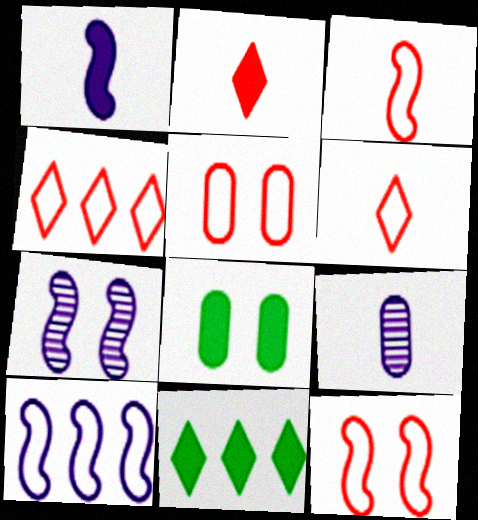[[1, 7, 10], 
[3, 4, 5], 
[9, 11, 12]]